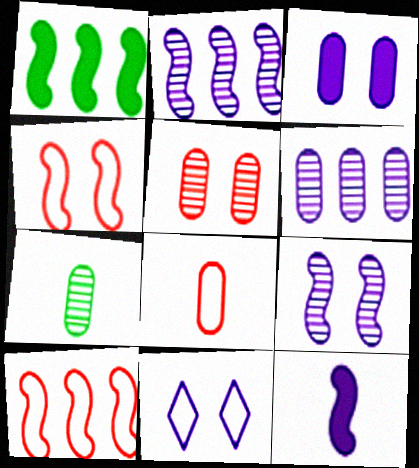[[1, 2, 10], 
[3, 9, 11], 
[5, 6, 7], 
[6, 11, 12]]